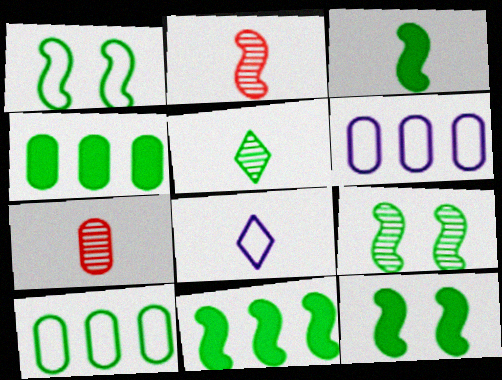[[1, 4, 5], 
[1, 9, 12], 
[3, 7, 8], 
[3, 11, 12], 
[5, 10, 12]]